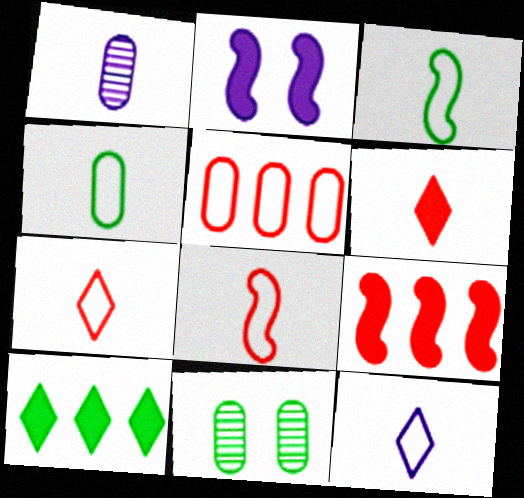[[1, 3, 6], 
[3, 10, 11], 
[4, 8, 12], 
[9, 11, 12]]